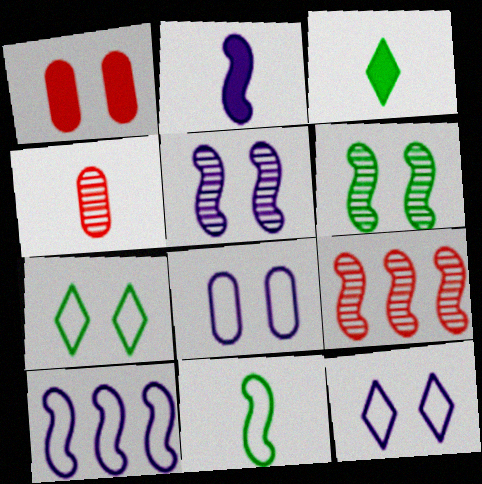[[1, 5, 7], 
[1, 6, 12], 
[2, 5, 10], 
[3, 8, 9]]